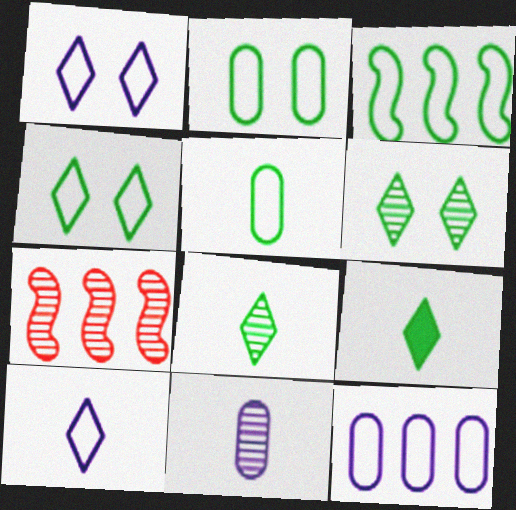[[3, 4, 5], 
[6, 7, 11]]